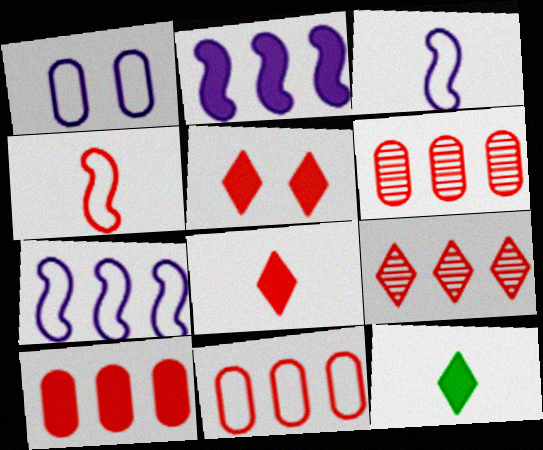[[4, 5, 6], 
[6, 10, 11]]